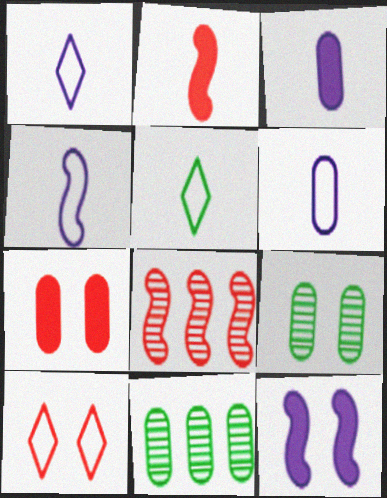[[1, 4, 6], 
[6, 7, 11], 
[9, 10, 12]]